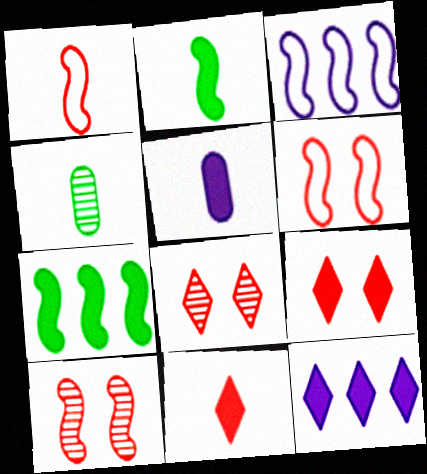[[2, 3, 10], 
[2, 5, 11], 
[3, 4, 9], 
[4, 6, 12], 
[5, 7, 9]]